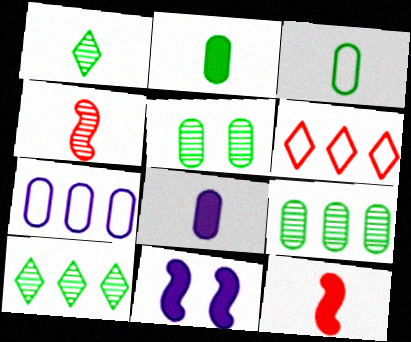[]